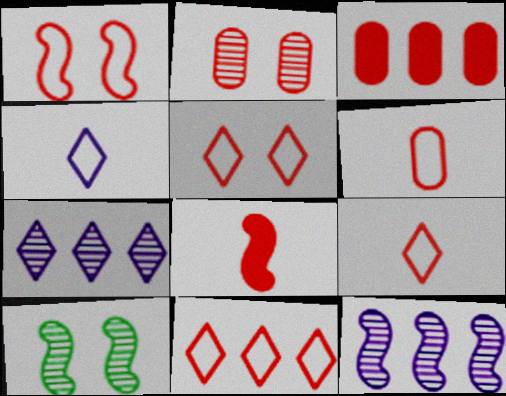[[1, 6, 11], 
[2, 3, 6], 
[2, 8, 11], 
[3, 4, 10], 
[5, 9, 11]]